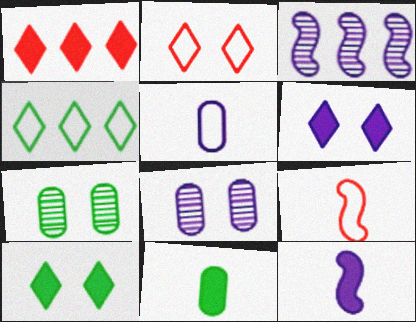[[2, 3, 11], 
[3, 5, 6]]